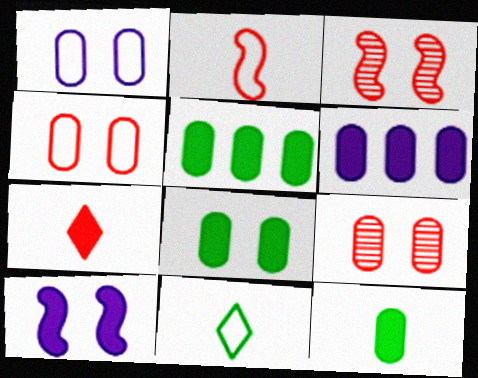[[1, 8, 9], 
[3, 6, 11], 
[5, 7, 10], 
[5, 8, 12]]